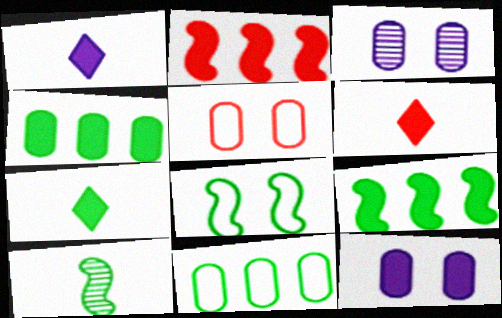[[1, 6, 7], 
[2, 7, 12], 
[6, 9, 12], 
[8, 9, 10]]